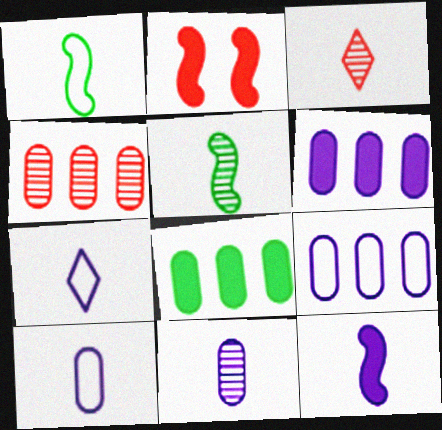[[3, 5, 11], 
[4, 8, 9], 
[7, 11, 12]]